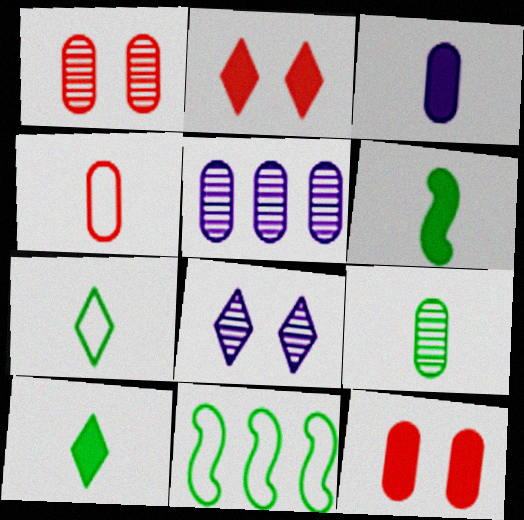[[1, 5, 9], 
[3, 4, 9], 
[6, 7, 9]]